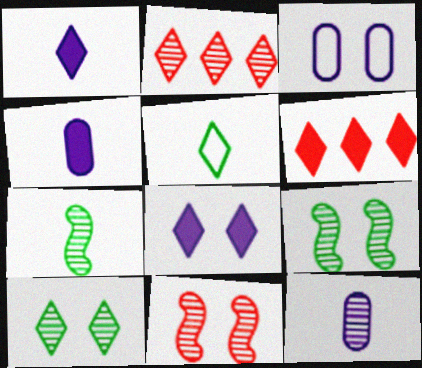[[2, 5, 8], 
[2, 9, 12], 
[3, 6, 7]]